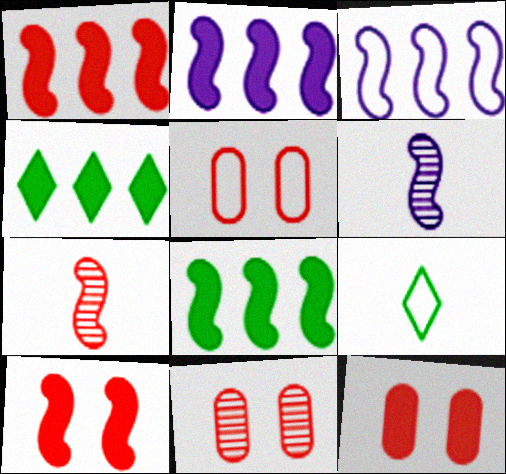[[1, 2, 8], 
[2, 9, 11], 
[3, 5, 9], 
[4, 5, 6], 
[5, 11, 12]]